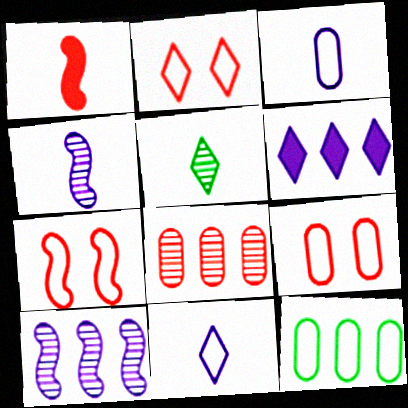[[1, 2, 8], 
[1, 3, 5], 
[2, 5, 6], 
[2, 7, 9], 
[3, 9, 12], 
[7, 11, 12]]